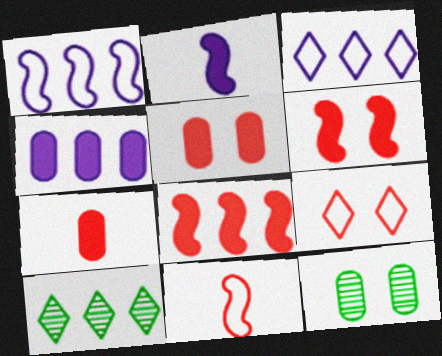[]